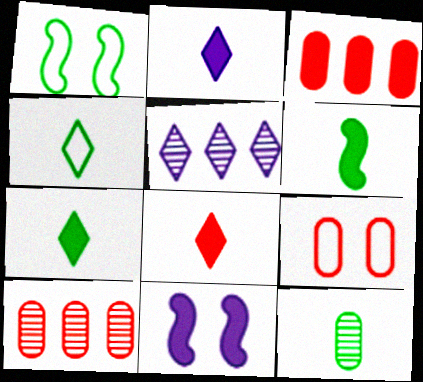[[1, 2, 10], 
[2, 7, 8], 
[3, 7, 11], 
[4, 6, 12], 
[4, 10, 11], 
[5, 6, 9]]